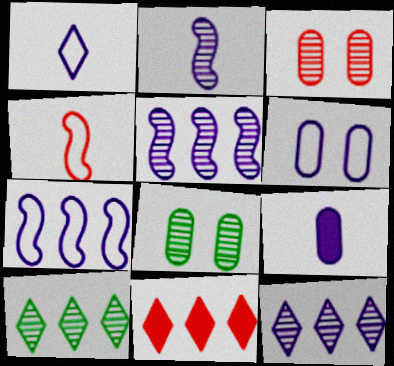[[1, 2, 9], 
[1, 6, 7], 
[2, 3, 10], 
[3, 4, 11]]